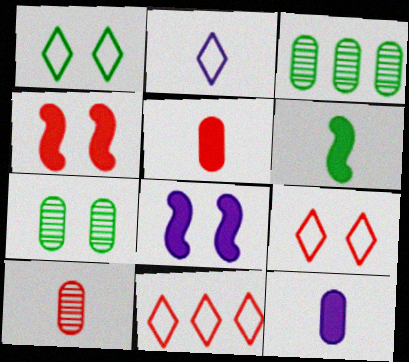[[1, 2, 11], 
[1, 3, 6], 
[2, 3, 4], 
[2, 6, 10], 
[4, 10, 11], 
[7, 8, 9]]